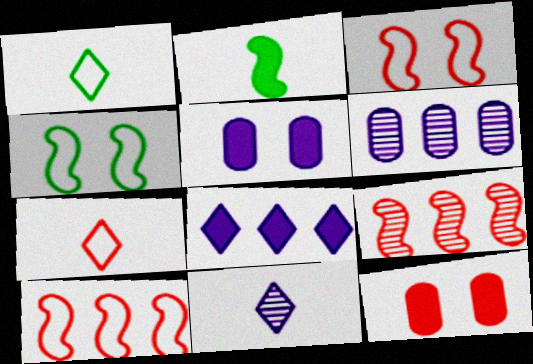[[1, 5, 9], 
[2, 8, 12], 
[7, 9, 12]]